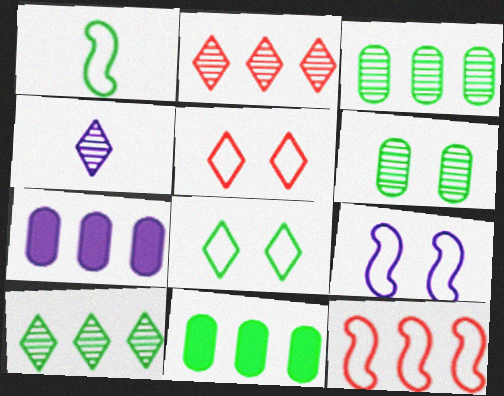[[1, 9, 12], 
[4, 7, 9], 
[7, 10, 12]]